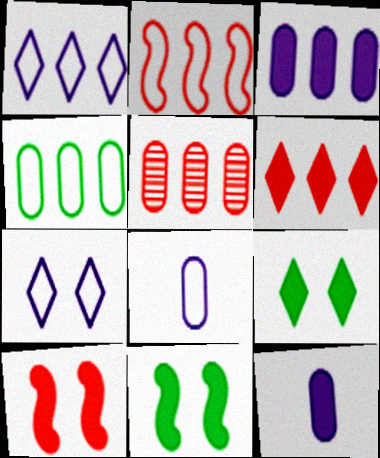[[1, 2, 4], 
[2, 5, 6], 
[3, 4, 5], 
[6, 11, 12]]